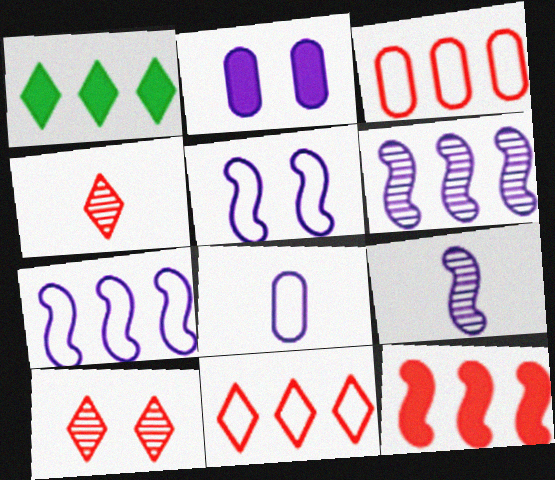[[1, 3, 6]]